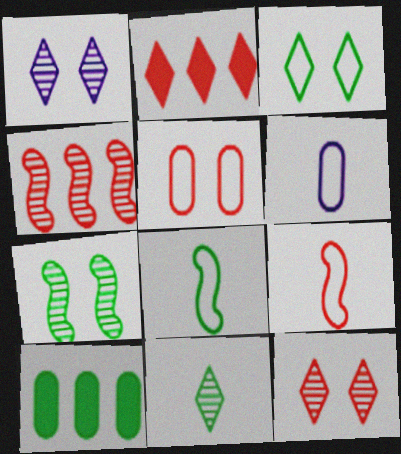[[1, 9, 10], 
[2, 6, 7]]